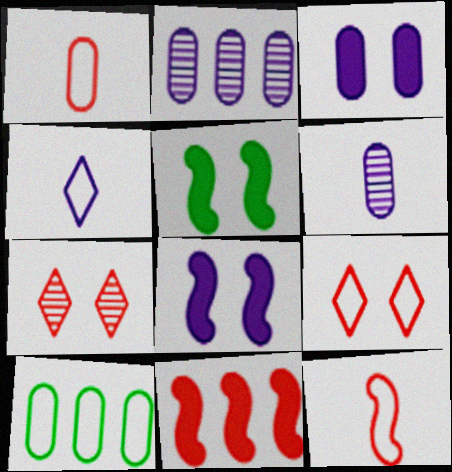[[1, 7, 11], 
[2, 4, 8]]